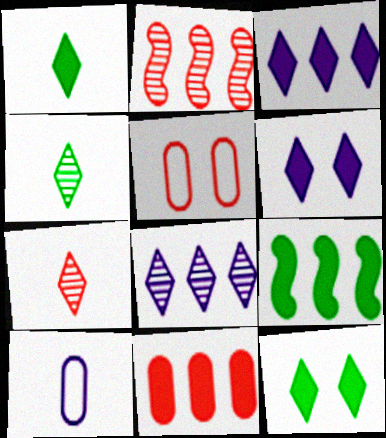[[2, 10, 12], 
[3, 9, 11]]